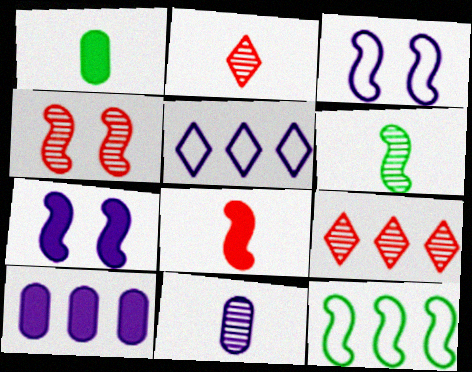[[1, 3, 9], 
[1, 4, 5], 
[2, 6, 11], 
[5, 7, 11], 
[9, 10, 12]]